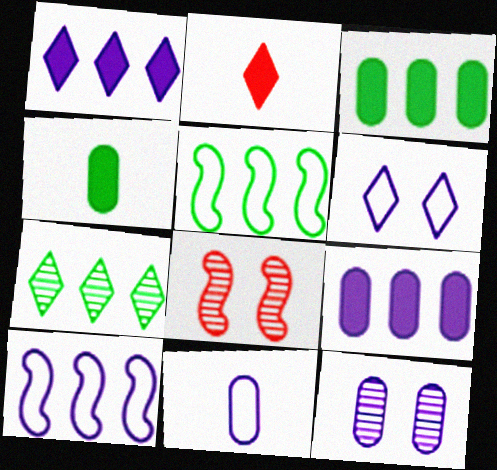[[2, 5, 12], 
[2, 6, 7], 
[3, 5, 7], 
[6, 10, 11], 
[9, 11, 12]]